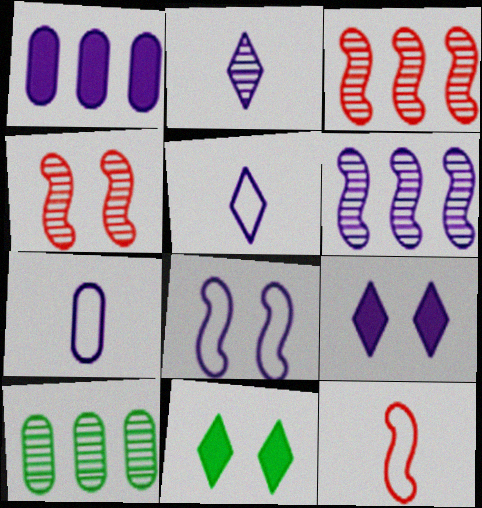[[1, 2, 8], 
[2, 4, 10], 
[3, 7, 11], 
[6, 7, 9], 
[9, 10, 12]]